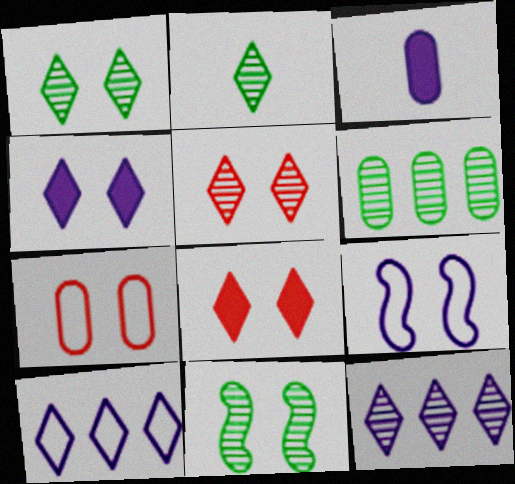[[2, 5, 12], 
[2, 6, 11], 
[2, 8, 10], 
[3, 6, 7], 
[3, 9, 12], 
[4, 7, 11]]